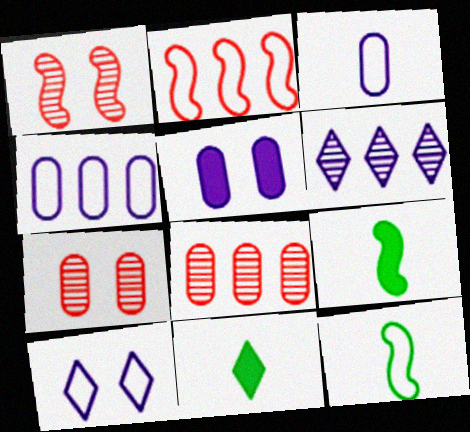[[1, 4, 11], 
[8, 9, 10]]